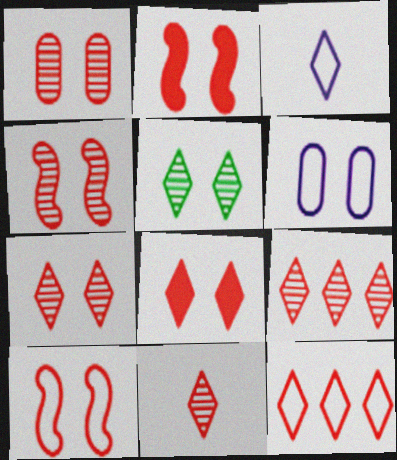[[1, 4, 7], 
[1, 8, 10], 
[2, 4, 10], 
[2, 5, 6], 
[7, 9, 11], 
[8, 11, 12]]